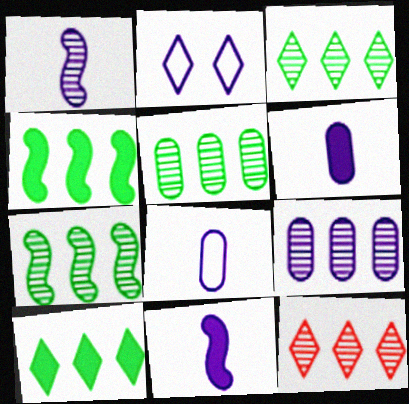[[2, 9, 11], 
[3, 5, 7], 
[7, 9, 12]]